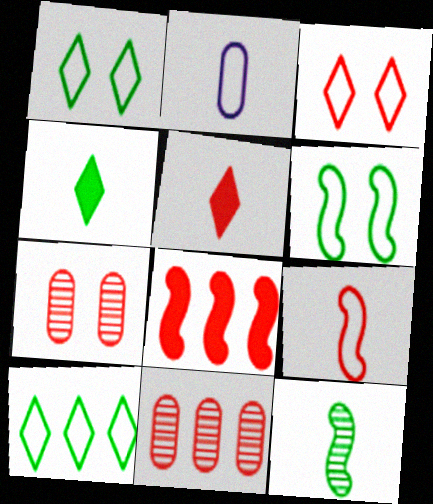[[2, 5, 12]]